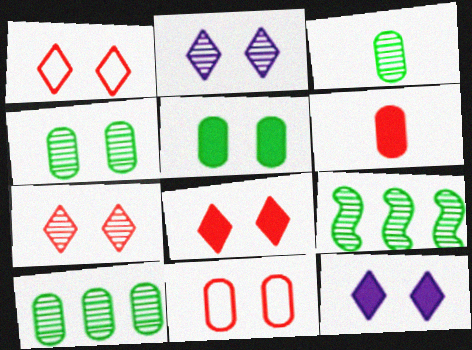[[1, 7, 8], 
[3, 4, 10]]